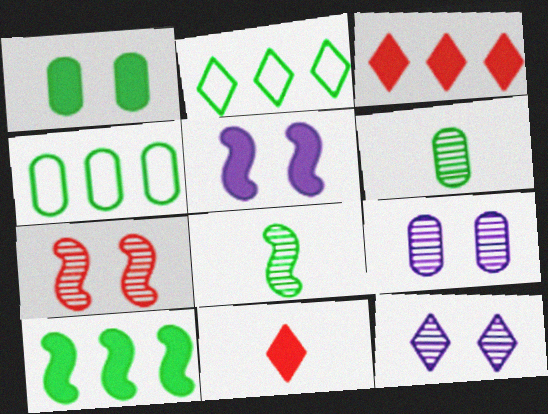[[1, 2, 8], 
[1, 4, 6], 
[2, 11, 12]]